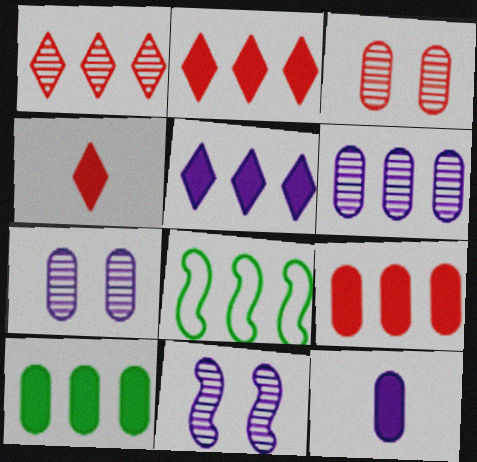[[2, 6, 8], 
[4, 7, 8]]